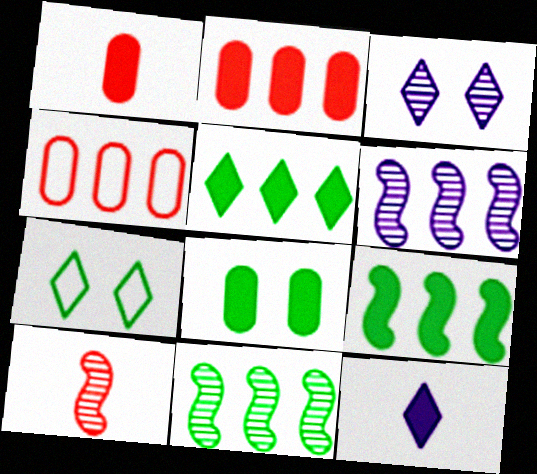[[1, 6, 7], 
[4, 5, 6]]